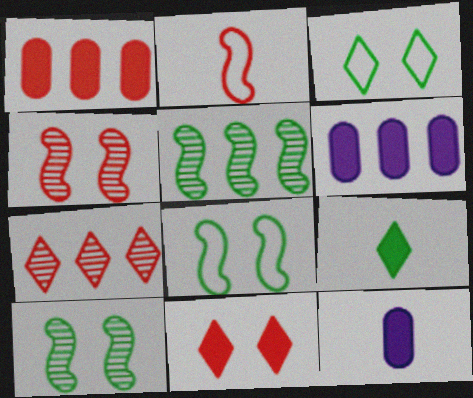[[7, 8, 12]]